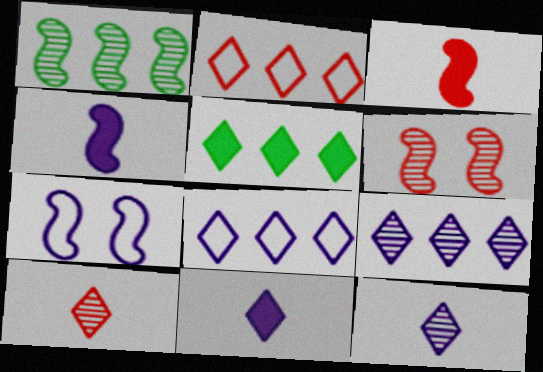[[1, 3, 7], 
[2, 5, 9]]